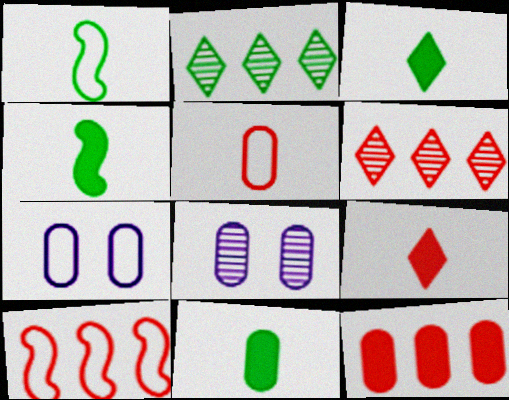[[3, 4, 11], 
[3, 8, 10], 
[4, 6, 7], 
[6, 10, 12]]